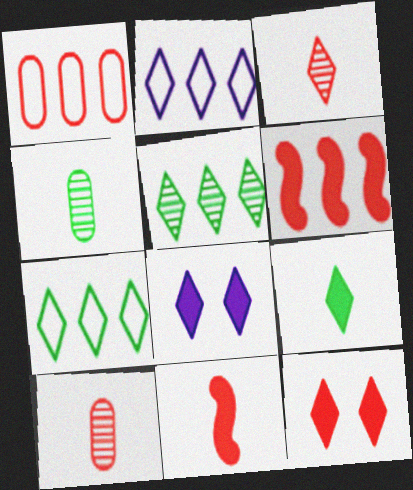[[3, 7, 8]]